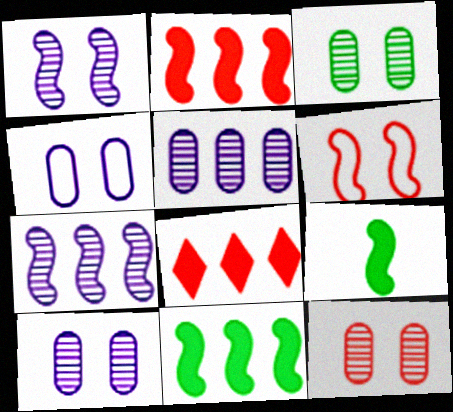[[3, 10, 12], 
[6, 7, 9]]